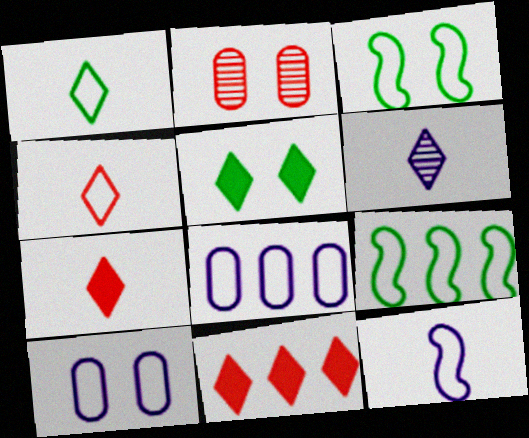[[1, 6, 7], 
[3, 4, 8], 
[4, 9, 10]]